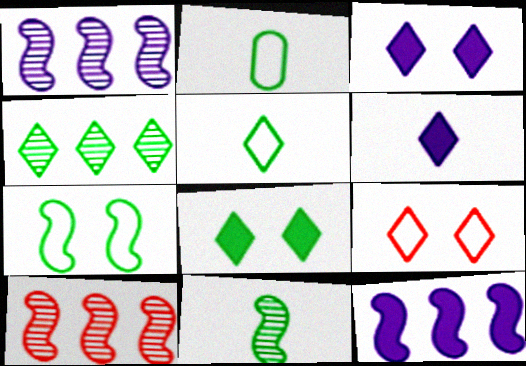[[2, 3, 10], 
[4, 5, 8], 
[4, 6, 9]]